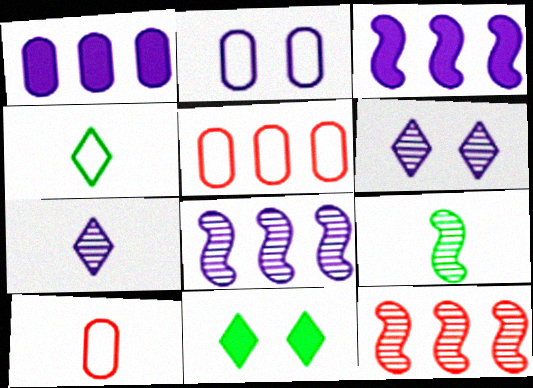[[2, 3, 7], 
[8, 10, 11]]